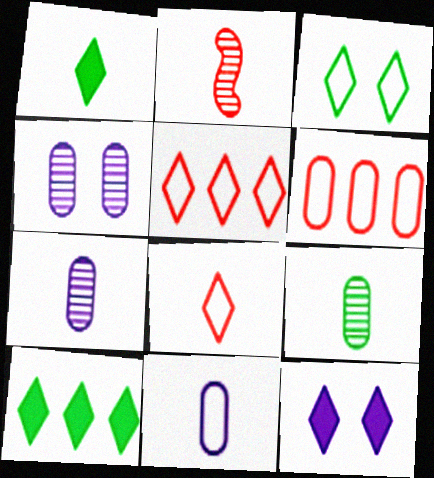[[1, 2, 11]]